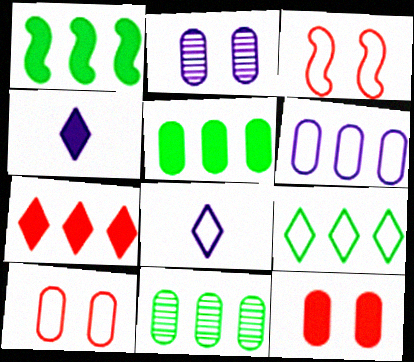[[1, 4, 12], 
[1, 9, 11], 
[3, 4, 11]]